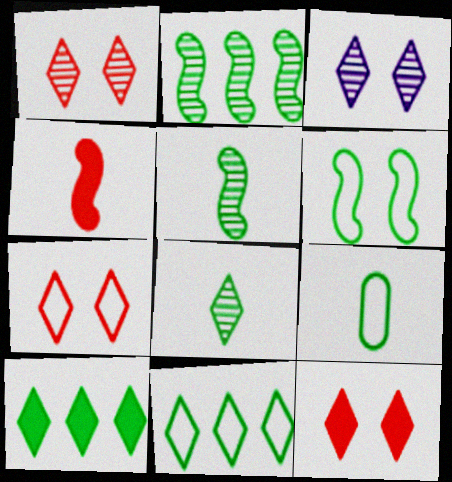[[1, 7, 12], 
[6, 9, 11]]